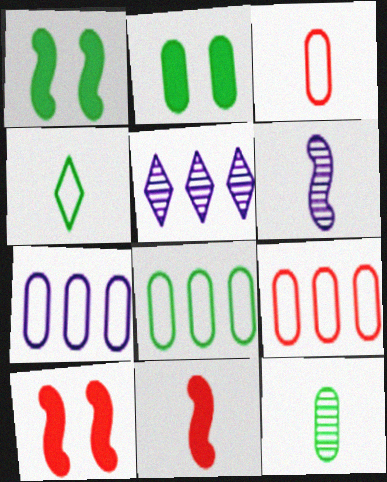[[1, 3, 5], 
[2, 8, 12], 
[7, 8, 9]]